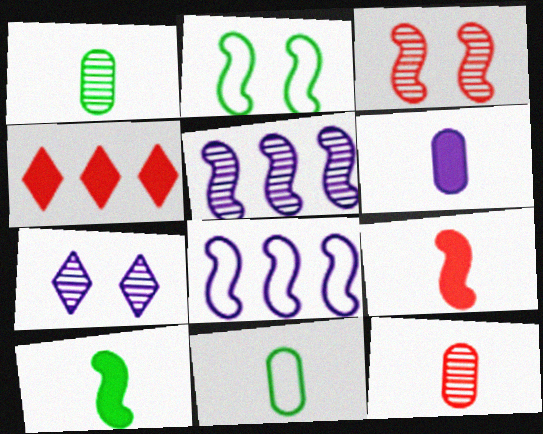[[2, 5, 9], 
[3, 8, 10], 
[6, 7, 8], 
[6, 11, 12]]